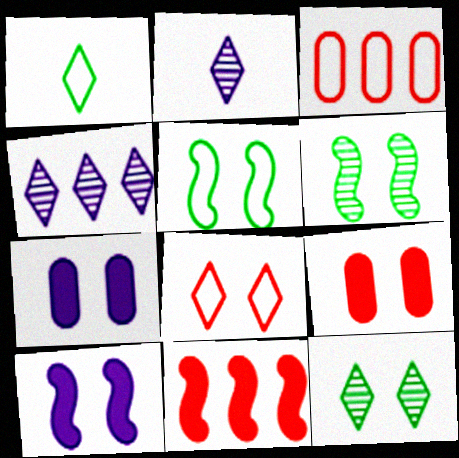[[6, 7, 8]]